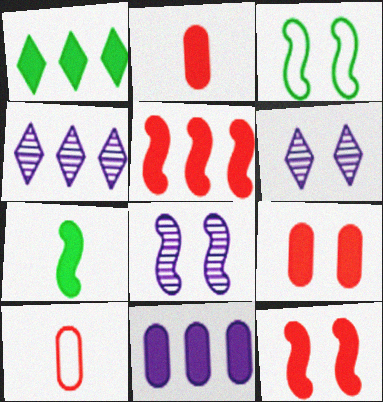[[1, 5, 11], 
[1, 8, 10], 
[2, 3, 4], 
[3, 6, 9], 
[3, 8, 12]]